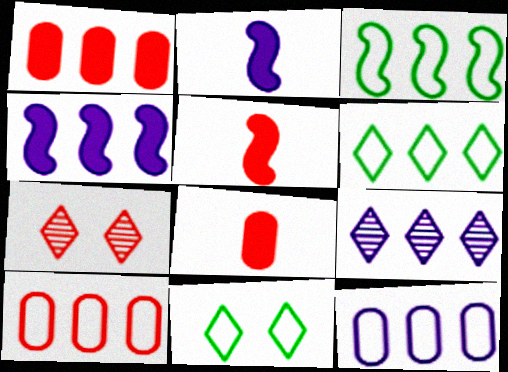[[1, 3, 9], 
[4, 9, 12], 
[5, 7, 10]]